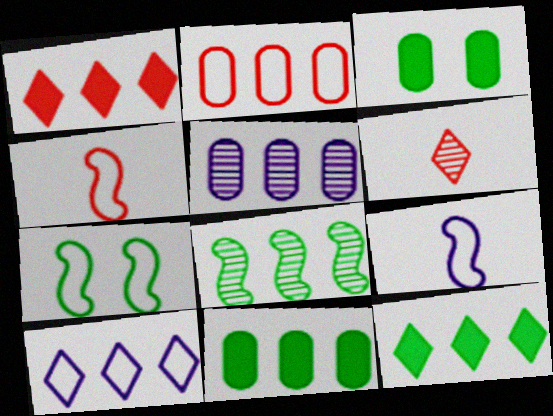[[2, 5, 11]]